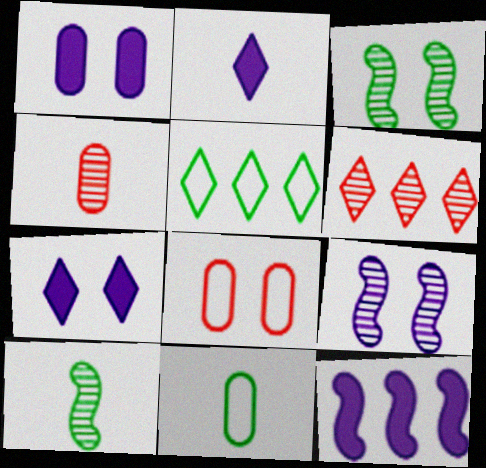[[1, 2, 12], 
[3, 7, 8]]